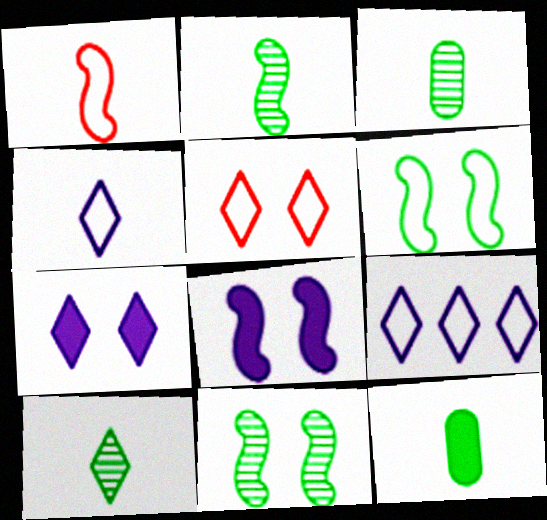[[2, 3, 10]]